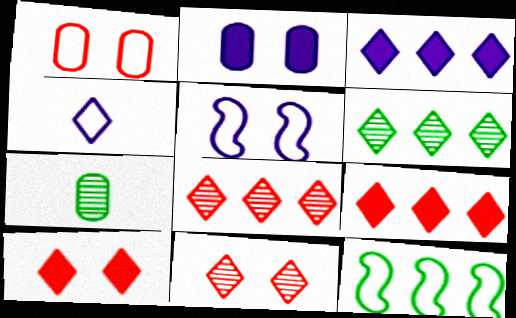[[1, 4, 12], 
[4, 6, 10], 
[5, 7, 9]]